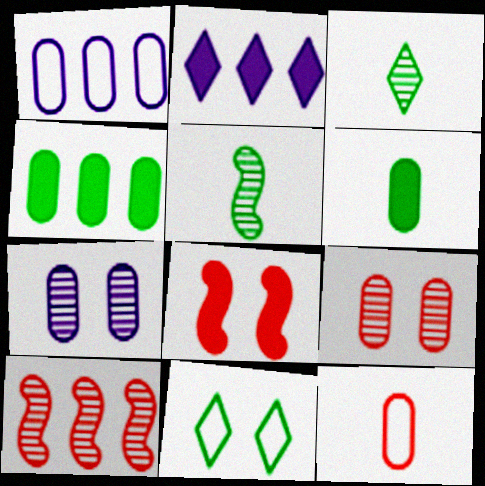[[1, 3, 8], 
[1, 6, 9], 
[2, 6, 8], 
[3, 7, 10], 
[4, 5, 11], 
[4, 7, 12], 
[7, 8, 11]]